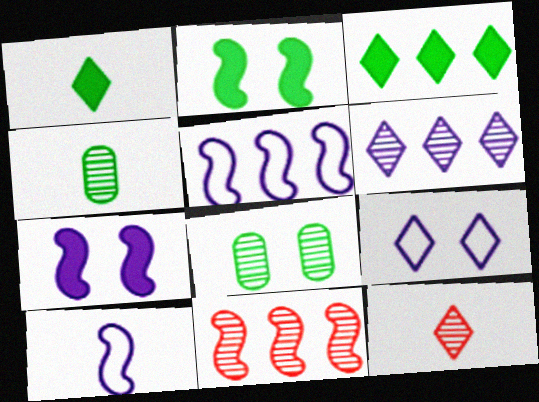[[2, 10, 11], 
[3, 9, 12]]